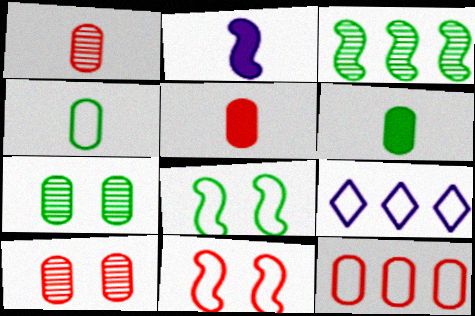[[2, 3, 11], 
[4, 9, 11], 
[5, 10, 12]]